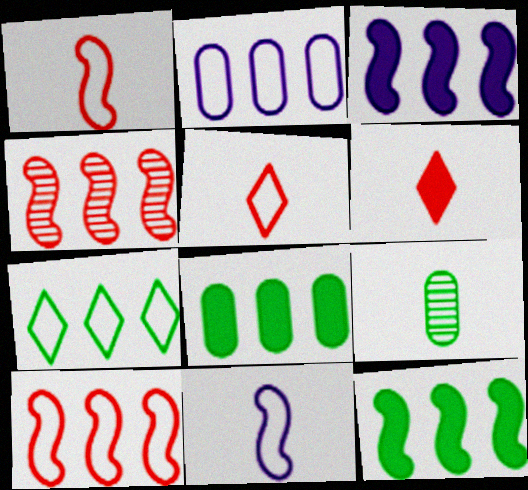[[2, 7, 10], 
[6, 9, 11]]